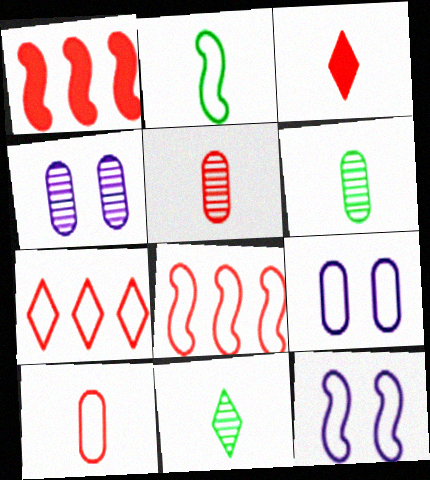[[1, 9, 11], 
[2, 7, 9], 
[2, 8, 12]]